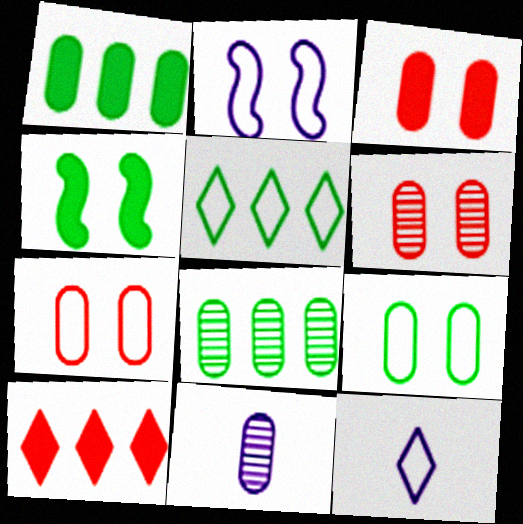[[1, 7, 11], 
[3, 6, 7], 
[6, 8, 11]]